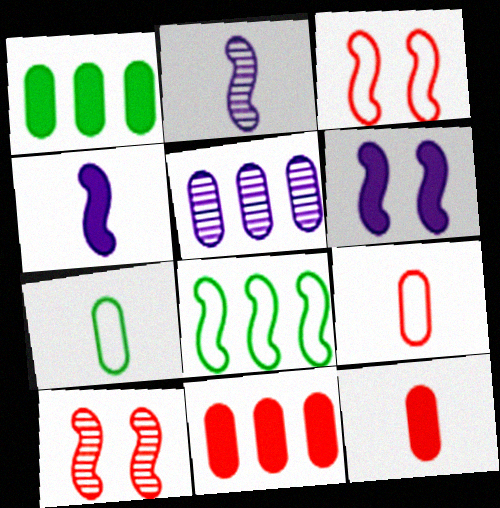[[4, 8, 10]]